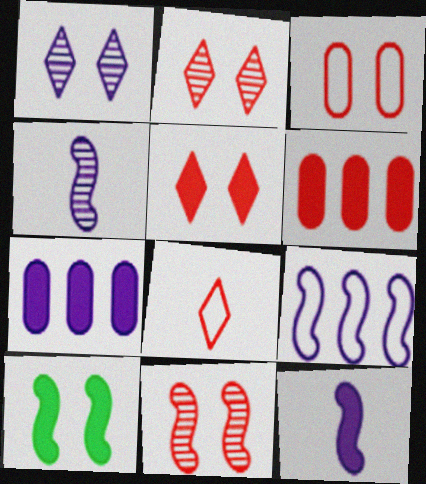[[1, 3, 10], 
[3, 5, 11], 
[6, 8, 11]]